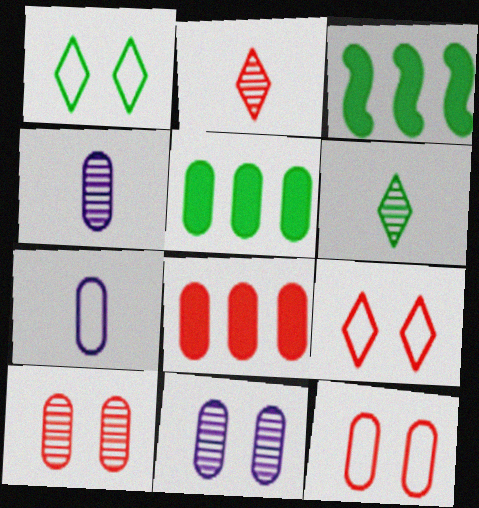[[3, 4, 9], 
[4, 5, 12], 
[5, 7, 10]]